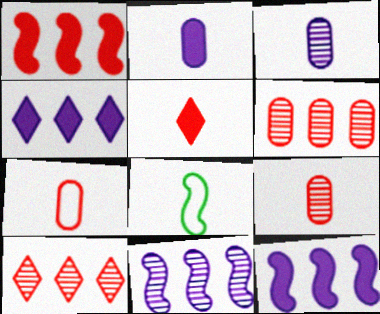[[3, 5, 8]]